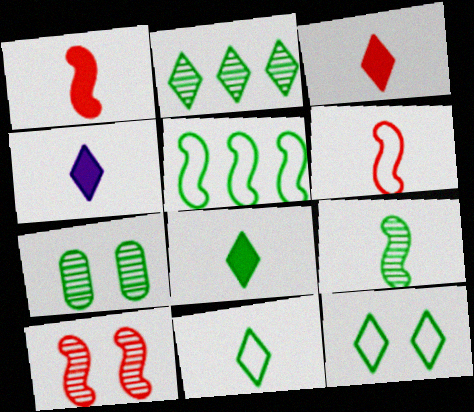[[2, 7, 9], 
[2, 8, 12], 
[3, 4, 8], 
[5, 7, 8]]